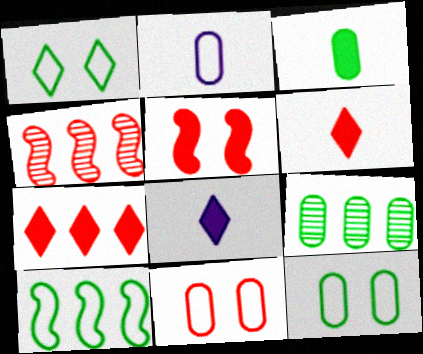[[3, 9, 12], 
[4, 6, 11], 
[4, 8, 12]]